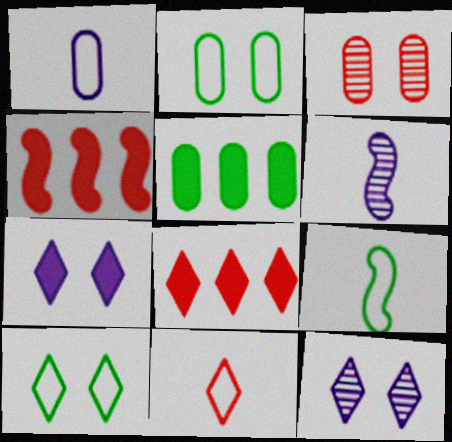[[1, 3, 5], 
[1, 9, 11], 
[2, 6, 8], 
[3, 4, 11]]